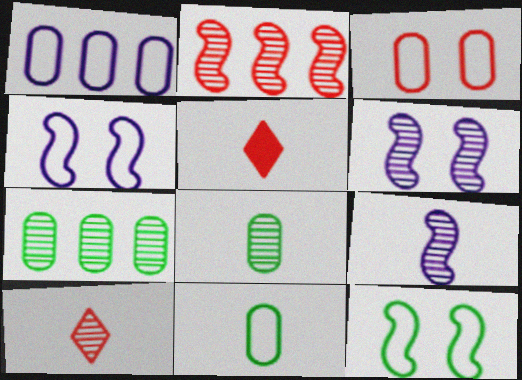[[1, 3, 11], 
[2, 3, 5], 
[4, 5, 7], 
[5, 9, 11], 
[6, 7, 10], 
[8, 9, 10]]